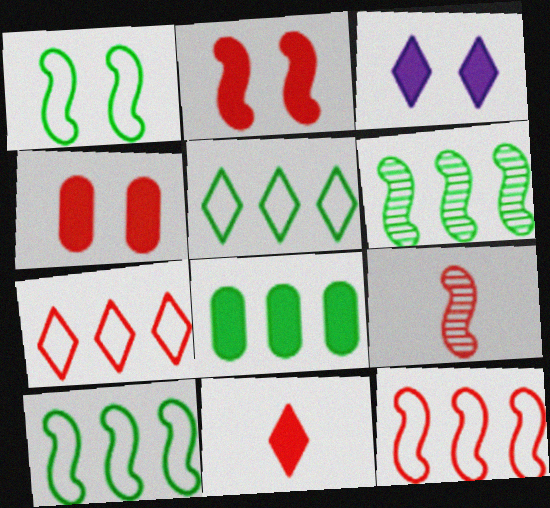[[2, 9, 12], 
[4, 7, 9], 
[5, 6, 8]]